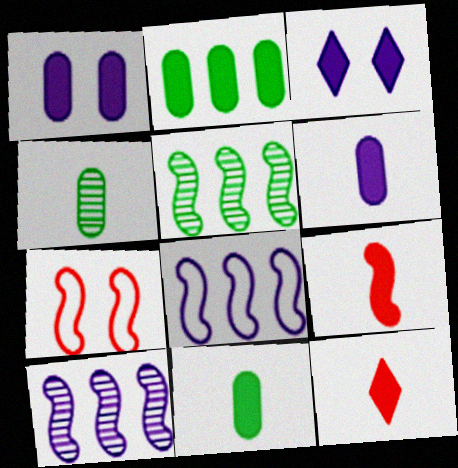[[2, 3, 9]]